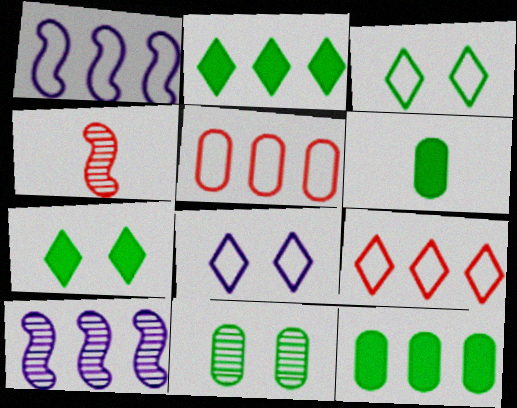[[2, 5, 10], 
[4, 8, 12], 
[9, 10, 12]]